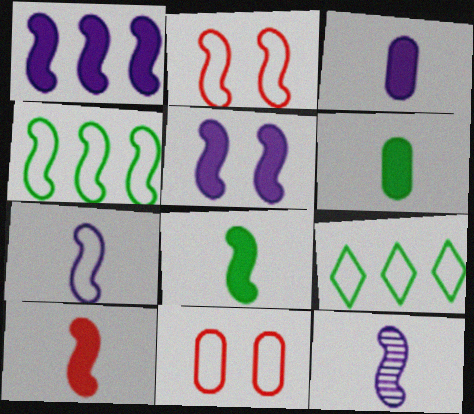[[2, 4, 7], 
[7, 9, 11]]